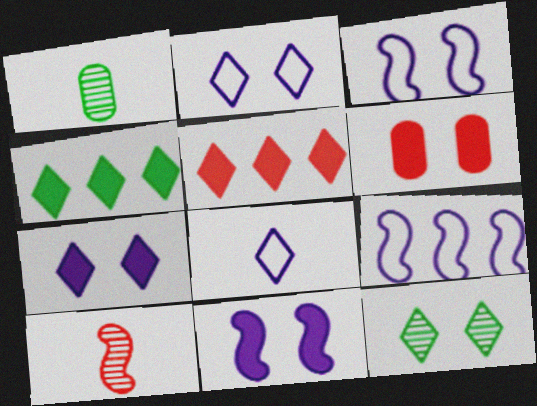[[1, 3, 5], 
[3, 6, 12], 
[5, 8, 12]]